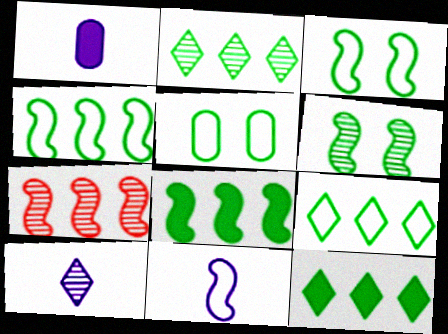[[1, 10, 11], 
[2, 9, 12]]